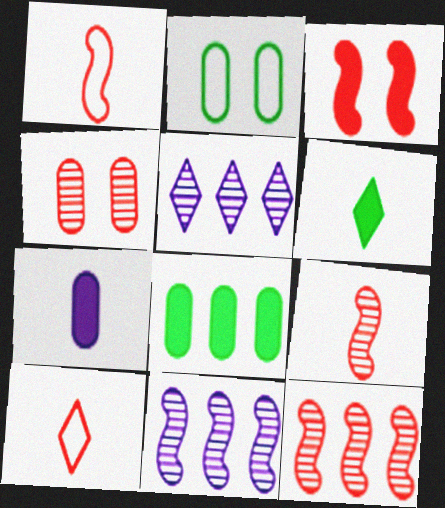[[1, 3, 12]]